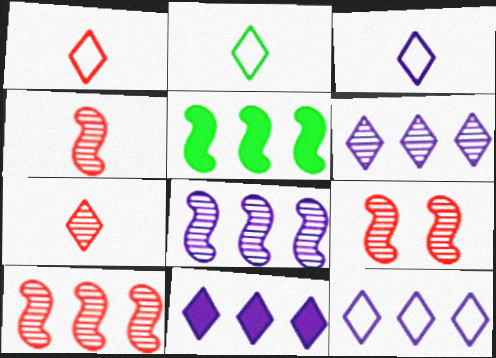[[1, 2, 3], 
[4, 9, 10], 
[6, 11, 12]]